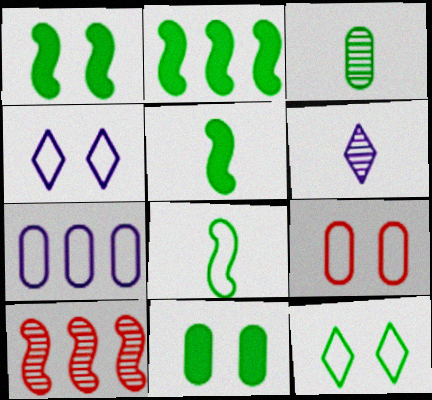[[1, 2, 5], 
[2, 3, 12], 
[2, 6, 9]]